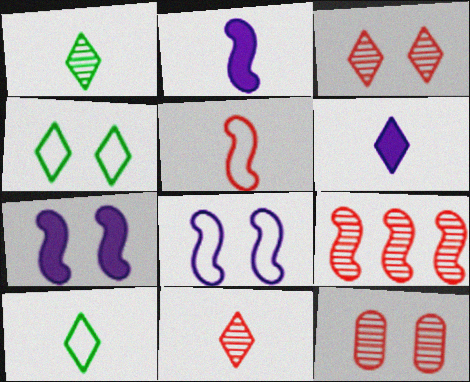[[4, 7, 12], 
[6, 10, 11], 
[9, 11, 12]]